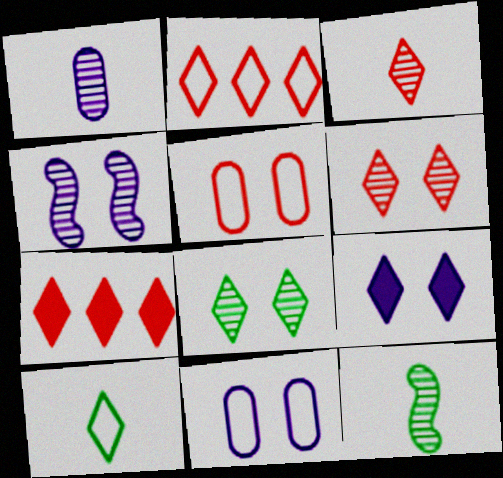[[1, 3, 12], 
[4, 9, 11], 
[7, 11, 12]]